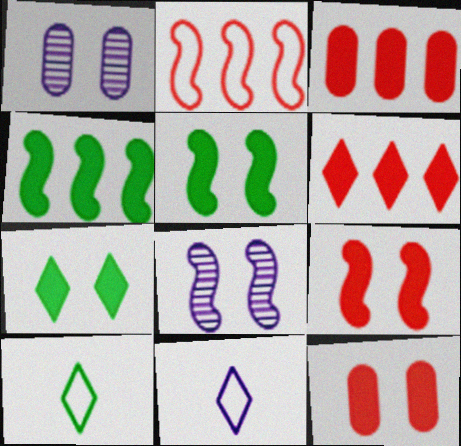[[3, 8, 10]]